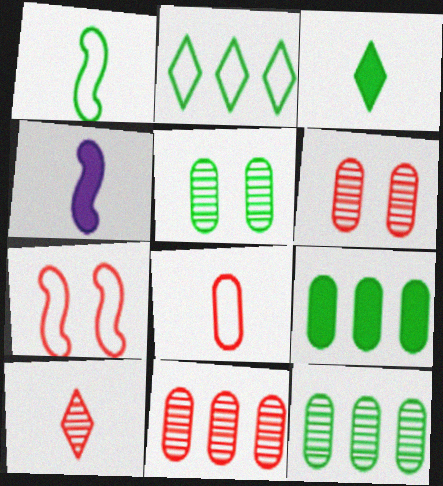[[2, 4, 6]]